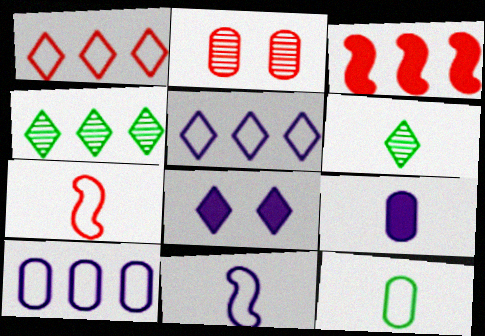[[1, 6, 8], 
[3, 4, 10], 
[6, 7, 9]]